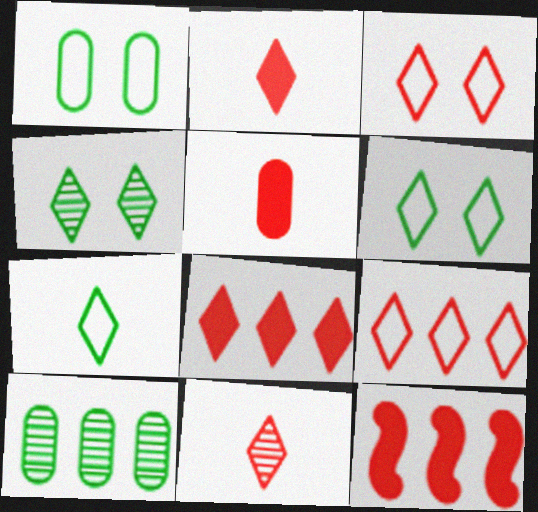[[3, 8, 11]]